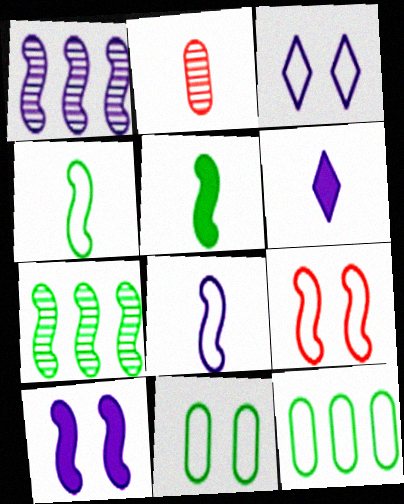[[1, 5, 9], 
[1, 8, 10], 
[2, 4, 6], 
[3, 9, 11]]